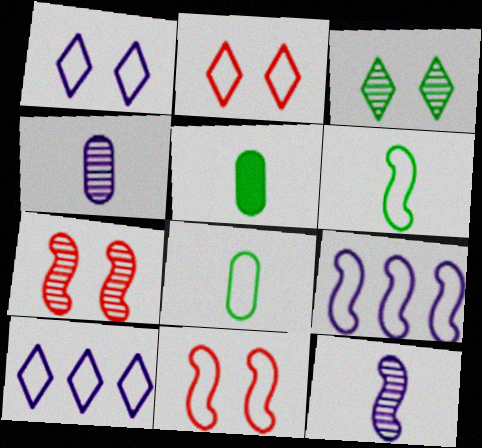[[2, 8, 9], 
[5, 7, 10], 
[6, 9, 11], 
[8, 10, 11]]